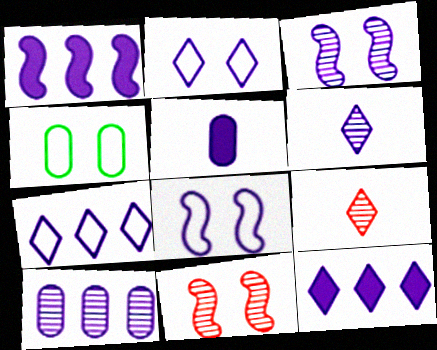[[1, 4, 9], 
[1, 7, 10], 
[2, 6, 12], 
[3, 5, 7], 
[3, 6, 10]]